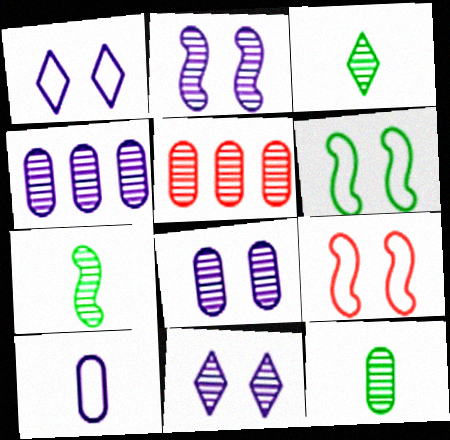[[2, 3, 5], 
[2, 8, 11], 
[3, 7, 12], 
[5, 7, 11], 
[5, 8, 12]]